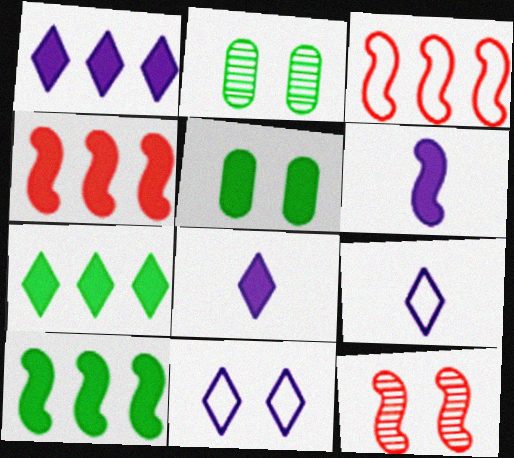[[2, 3, 8], 
[2, 4, 9], 
[4, 5, 8], 
[5, 11, 12]]